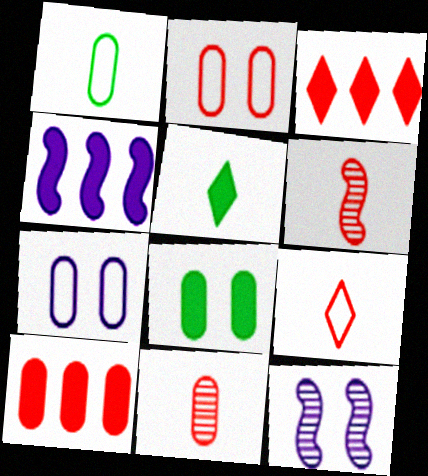[[1, 3, 12], 
[2, 3, 6], 
[2, 10, 11]]